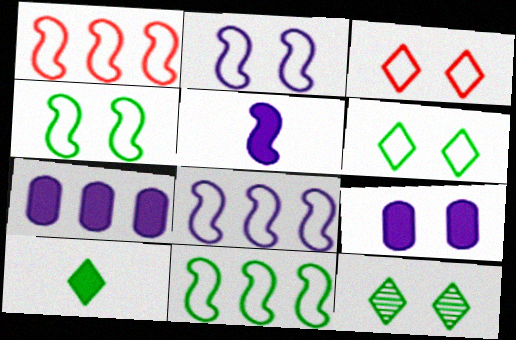[[1, 8, 11]]